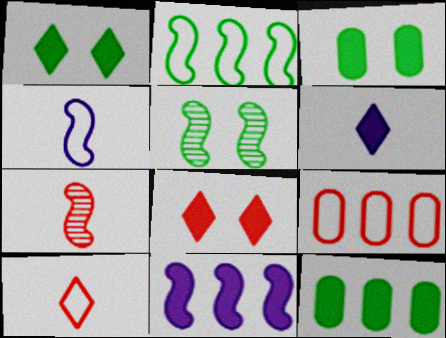[[5, 6, 9], 
[7, 8, 9]]